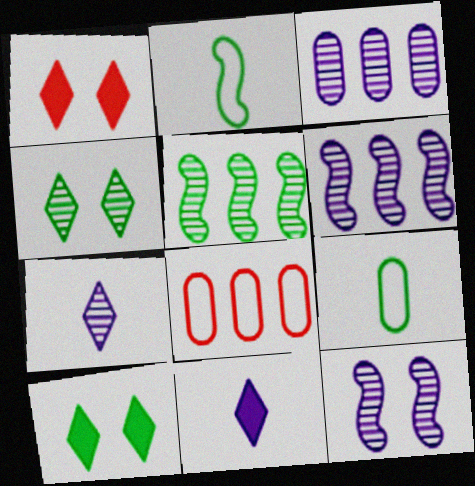[[1, 2, 3], 
[1, 6, 9], 
[3, 7, 12], 
[5, 9, 10]]